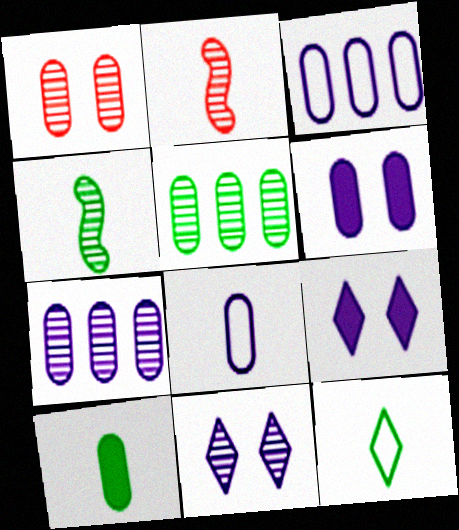[[1, 3, 10], 
[2, 5, 11], 
[4, 10, 12], 
[6, 7, 8]]